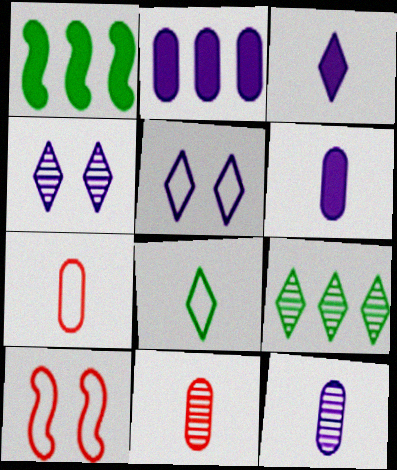[[1, 4, 7], 
[1, 5, 11], 
[6, 9, 10]]